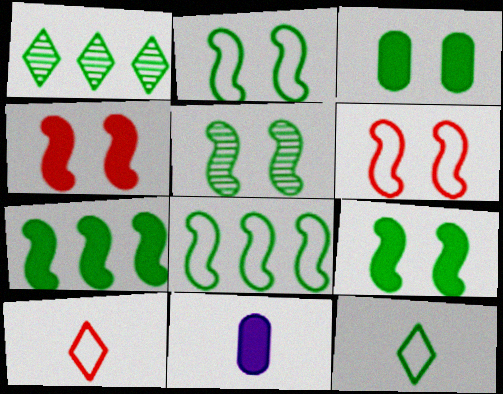[[1, 6, 11], 
[2, 5, 9]]